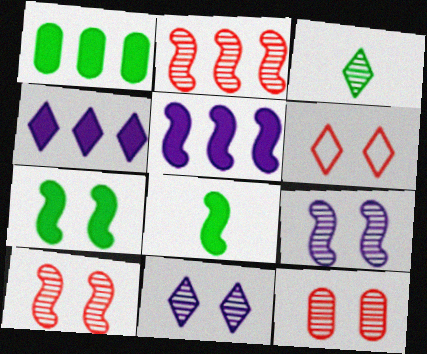[[3, 4, 6]]